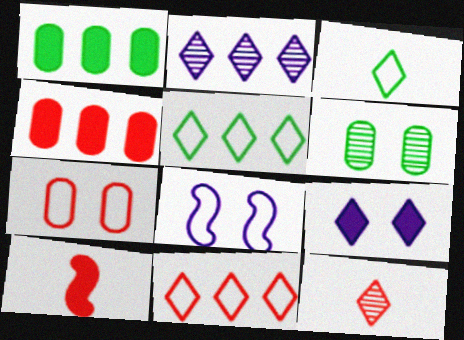[[1, 8, 12], 
[1, 9, 10], 
[5, 9, 12]]